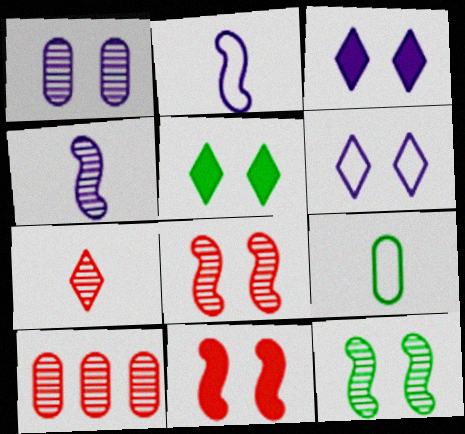[[2, 5, 10], 
[7, 8, 10]]